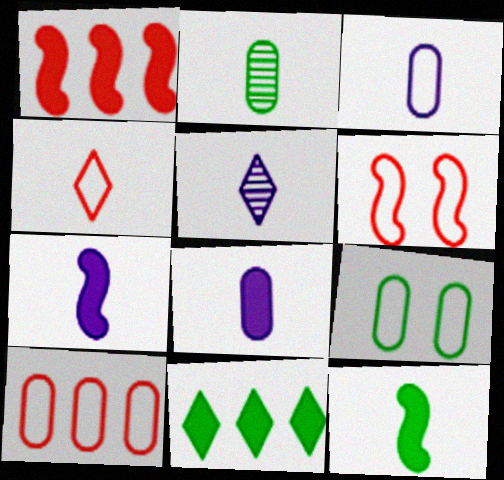[[1, 5, 9], 
[2, 4, 7], 
[3, 5, 7], 
[3, 9, 10], 
[4, 6, 10]]